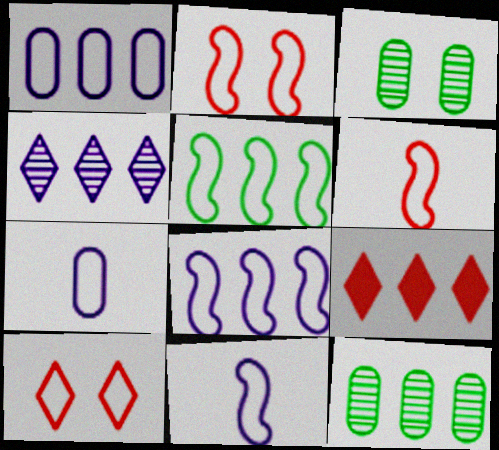[[2, 5, 11], 
[3, 9, 11], 
[5, 7, 10], 
[8, 9, 12]]